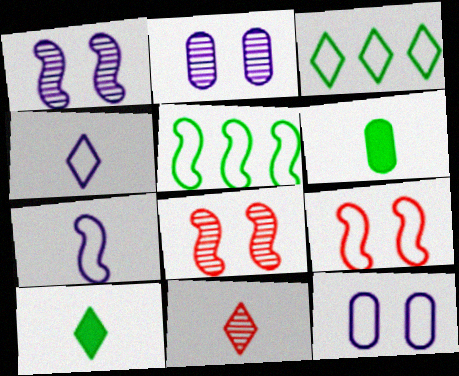[[4, 10, 11], 
[5, 7, 9], 
[6, 7, 11]]